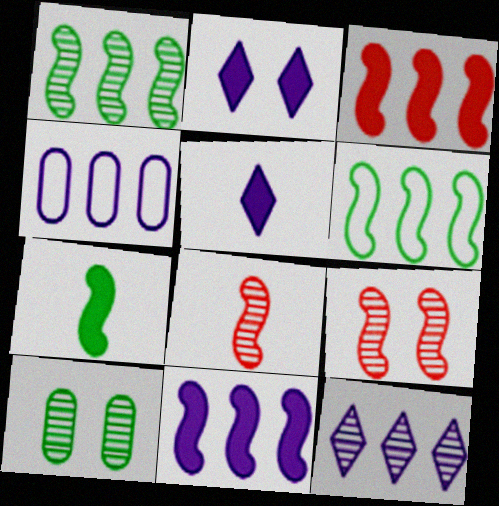[[4, 11, 12], 
[8, 10, 12]]